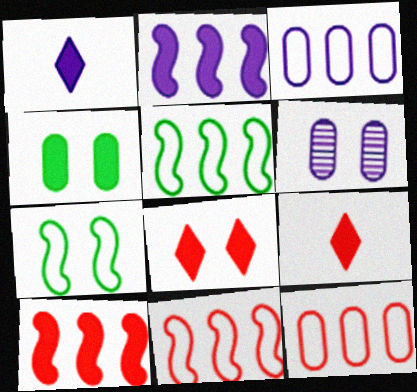[[1, 4, 10], 
[2, 4, 9], 
[5, 6, 9], 
[6, 7, 8]]